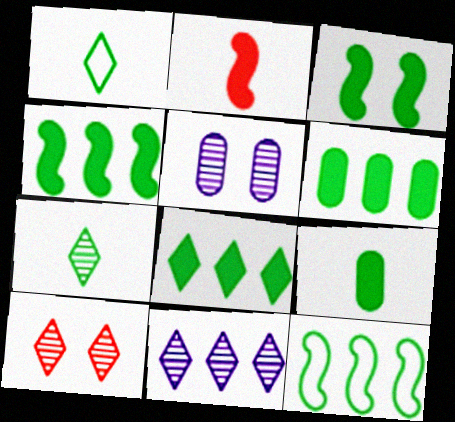[[3, 8, 9], 
[4, 6, 8], 
[7, 10, 11]]